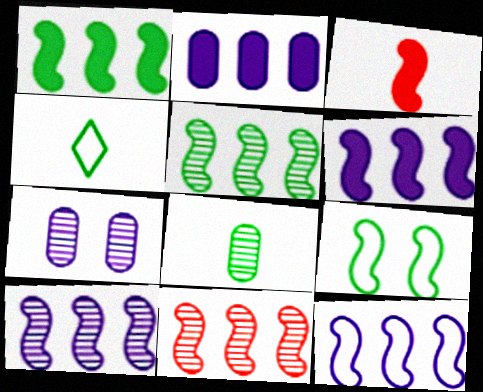[[1, 11, 12], 
[3, 9, 10], 
[5, 10, 11], 
[6, 10, 12]]